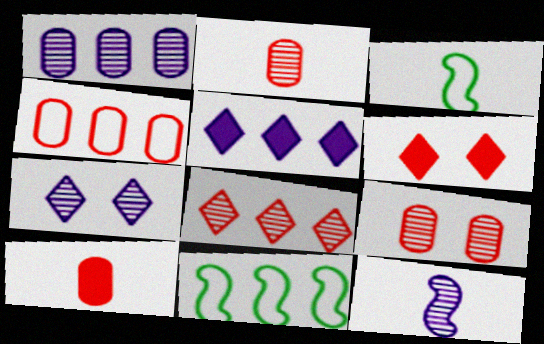[[1, 3, 6], 
[1, 7, 12], 
[3, 5, 9], 
[4, 9, 10], 
[7, 10, 11]]